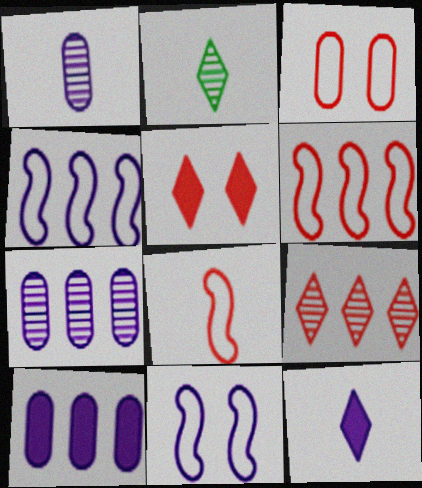[[7, 11, 12]]